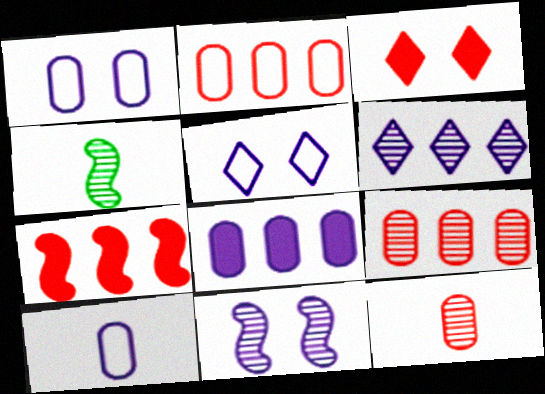[]